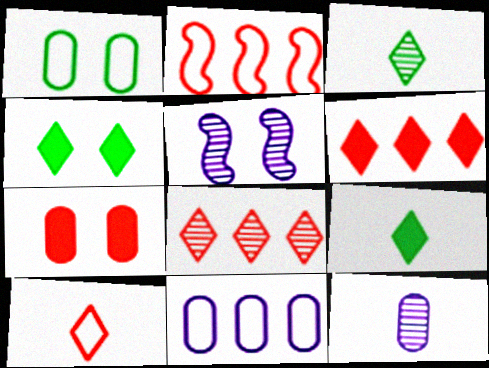[[2, 4, 12]]